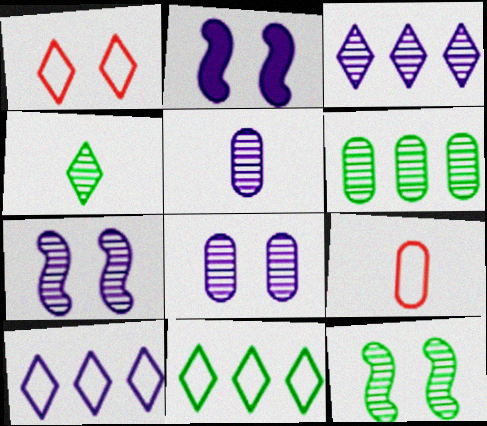[[2, 5, 10], 
[3, 5, 7], 
[4, 6, 12]]